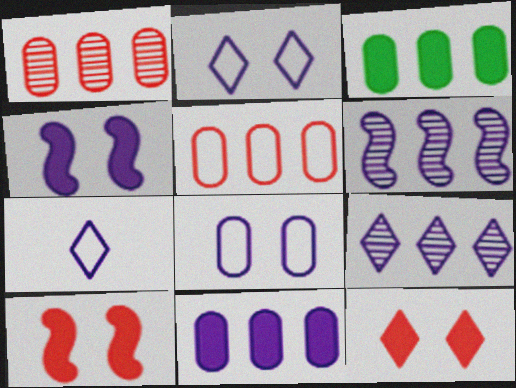[]